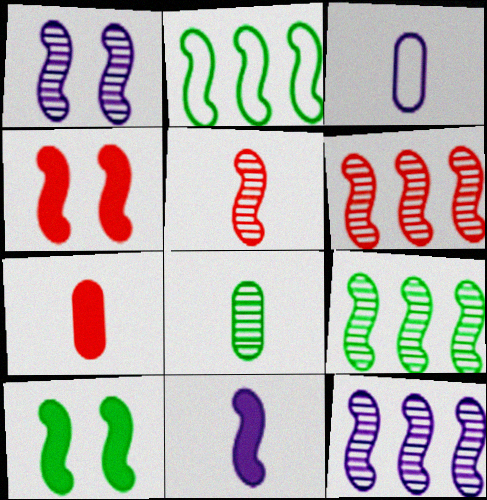[[1, 5, 9], 
[3, 7, 8], 
[6, 9, 12]]